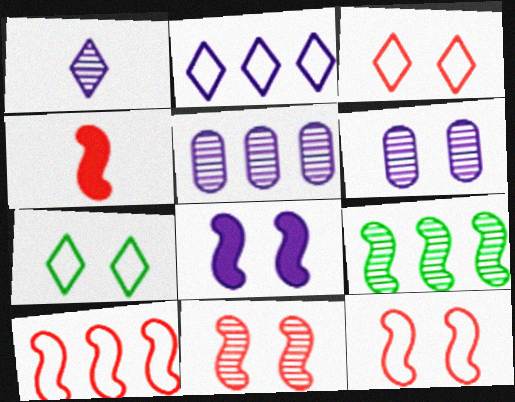[[4, 5, 7], 
[4, 10, 11]]